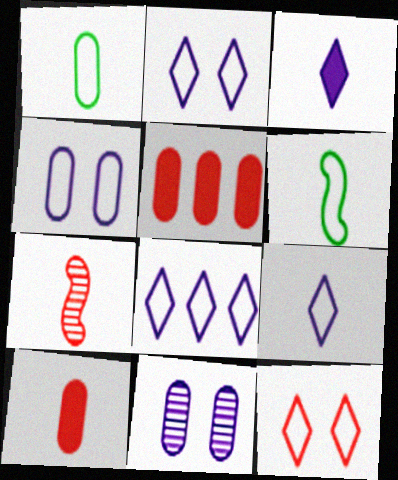[[1, 3, 7], 
[1, 5, 11], 
[2, 8, 9], 
[5, 7, 12]]